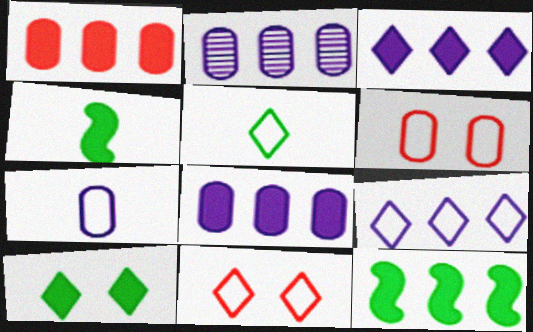[[1, 3, 12], 
[2, 4, 11], 
[5, 9, 11]]